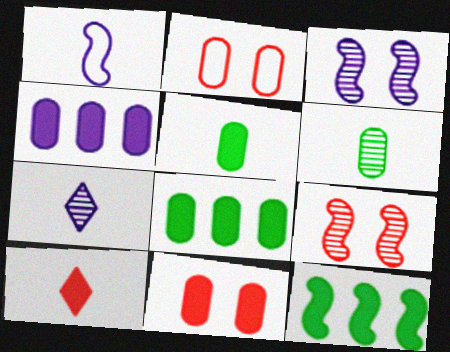[[1, 6, 10], 
[1, 9, 12], 
[2, 4, 6], 
[2, 7, 12], 
[4, 5, 11]]